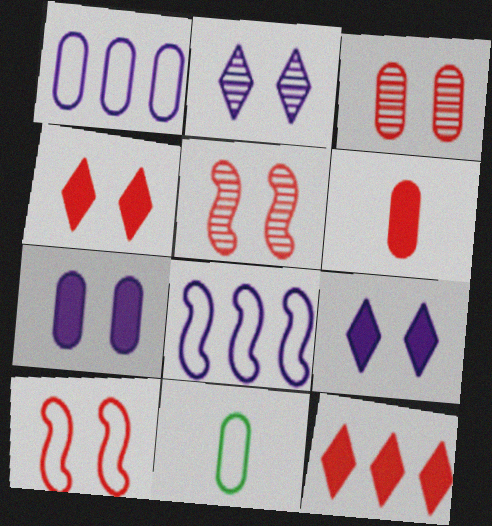[[3, 4, 10]]